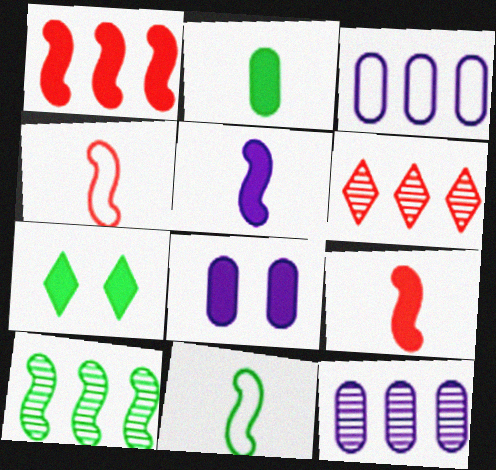[[4, 7, 12], 
[6, 8, 11], 
[6, 10, 12]]